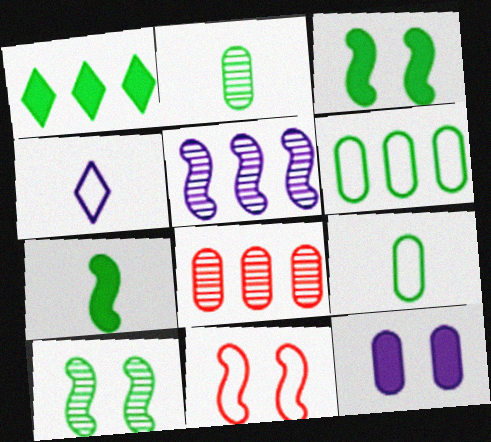[[1, 9, 10], 
[3, 4, 8], 
[4, 5, 12], 
[4, 6, 11], 
[5, 7, 11], 
[8, 9, 12]]